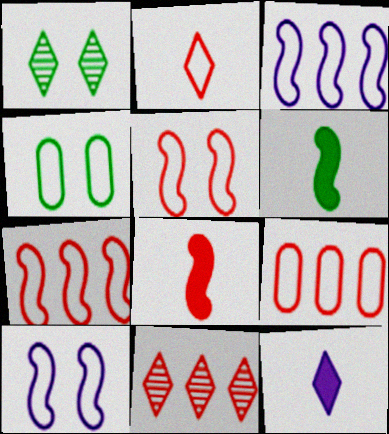[[2, 3, 4], 
[2, 5, 9]]